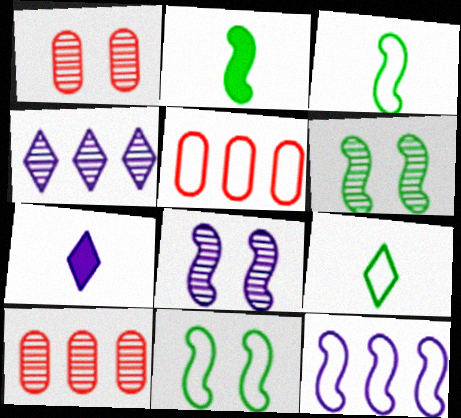[[5, 6, 7], 
[7, 10, 11]]